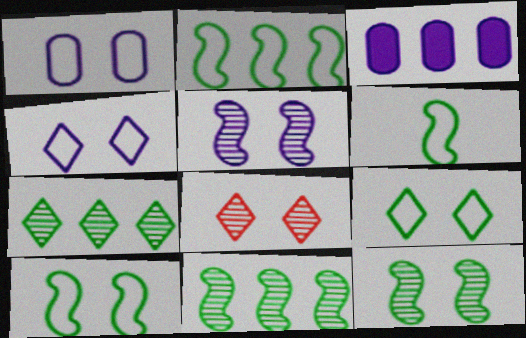[[2, 6, 10], 
[3, 6, 8]]